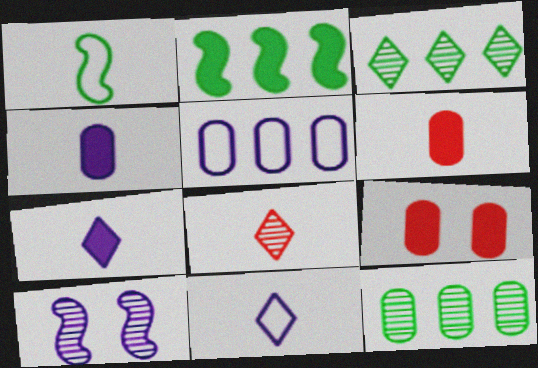[[1, 4, 8], 
[2, 7, 9], 
[5, 7, 10], 
[8, 10, 12]]